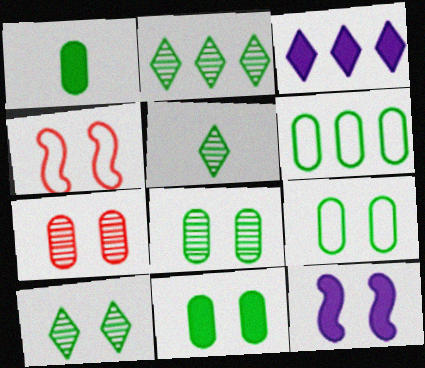[[1, 6, 8], 
[2, 5, 10], 
[8, 9, 11]]